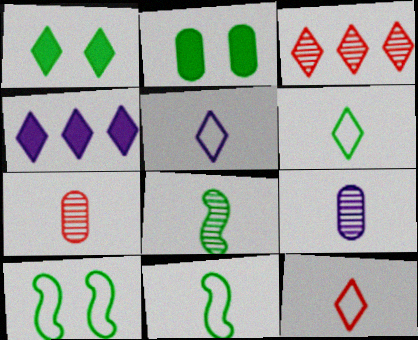[[1, 3, 5], 
[4, 7, 10], 
[5, 6, 12]]